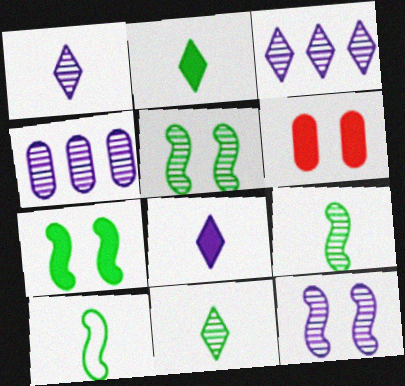[[1, 4, 12], 
[3, 6, 10]]